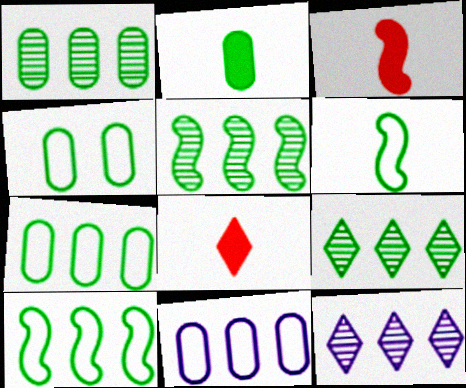[[1, 2, 4], 
[1, 5, 9], 
[3, 4, 12]]